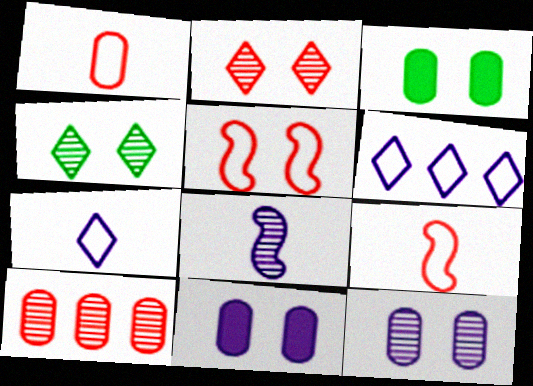[[4, 5, 11], 
[4, 8, 10], 
[6, 8, 11]]